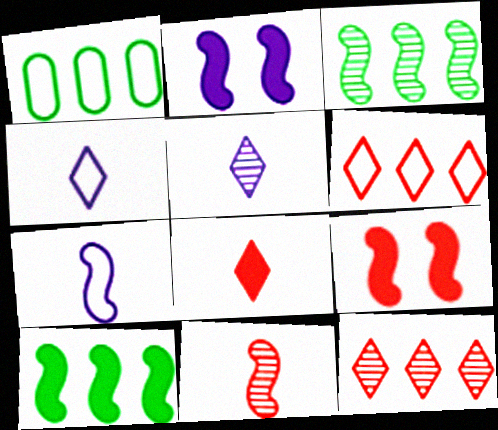[[1, 5, 9], 
[3, 7, 9]]